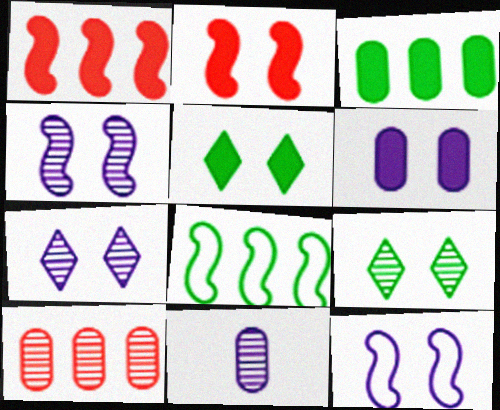[[2, 5, 6], 
[6, 7, 12]]